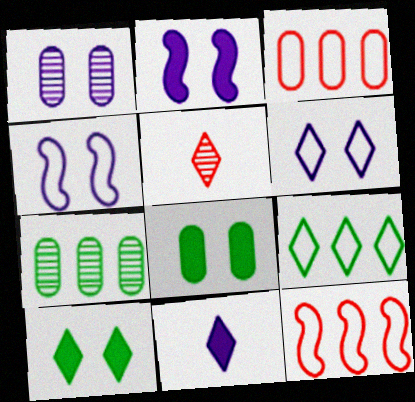[[1, 2, 6]]